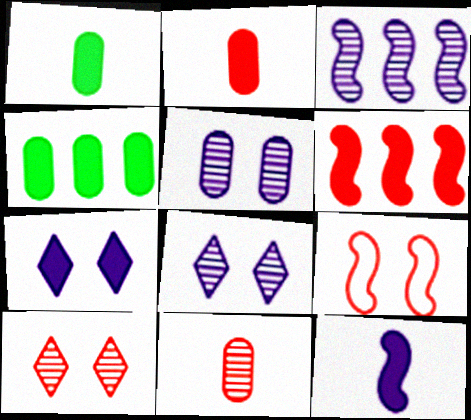[[1, 6, 7]]